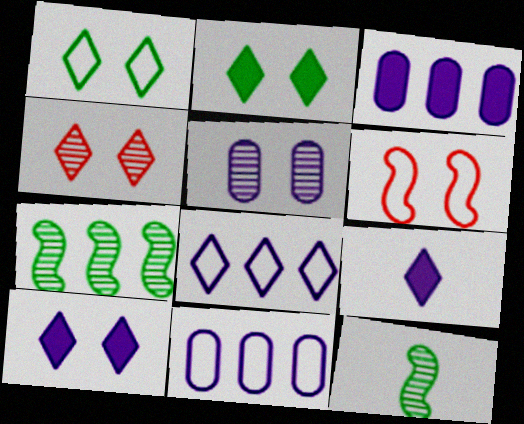[[1, 4, 10], 
[2, 5, 6]]